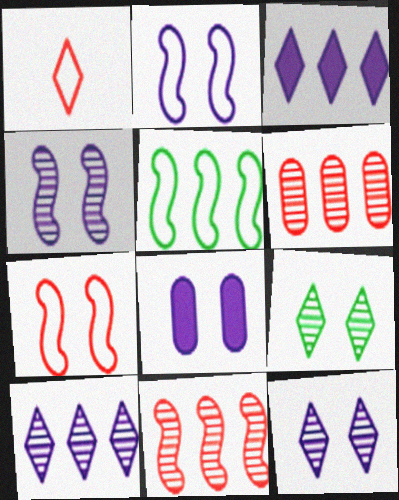[[1, 3, 9], 
[2, 8, 12], 
[3, 5, 6], 
[7, 8, 9]]